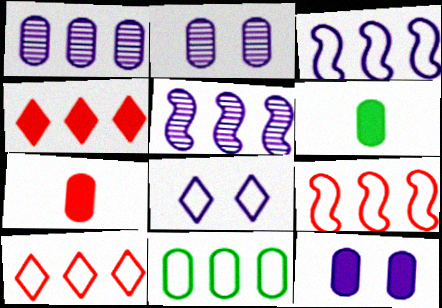[[2, 7, 11], 
[3, 10, 11], 
[4, 5, 11]]